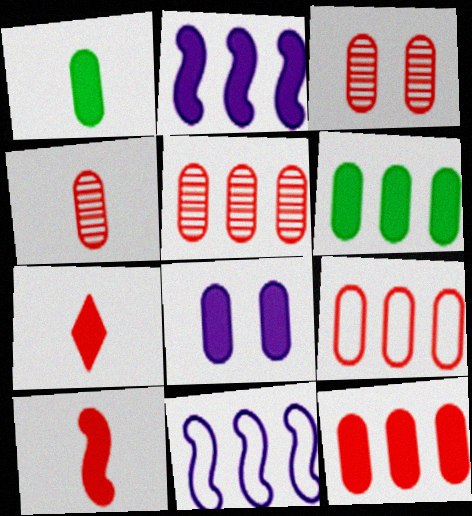[[1, 8, 12], 
[3, 4, 5], 
[5, 9, 12]]